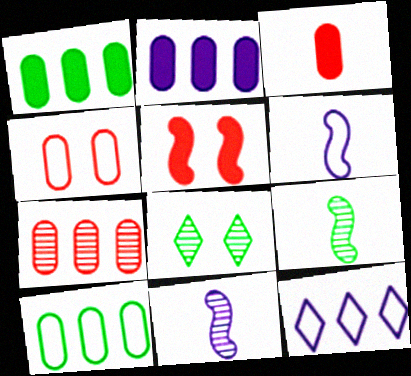[[2, 7, 10], 
[3, 4, 7], 
[7, 8, 11]]